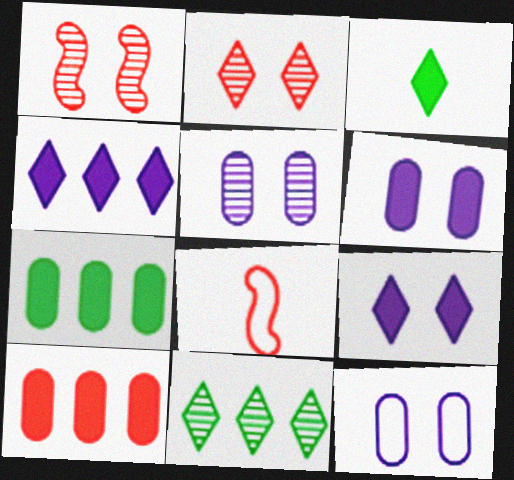[[2, 8, 10], 
[5, 6, 12], 
[6, 8, 11]]